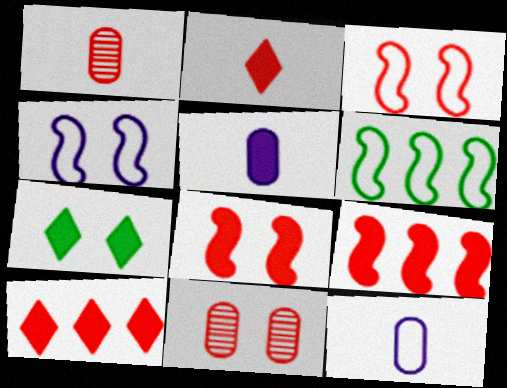[[1, 3, 10], 
[4, 7, 11], 
[5, 7, 9]]